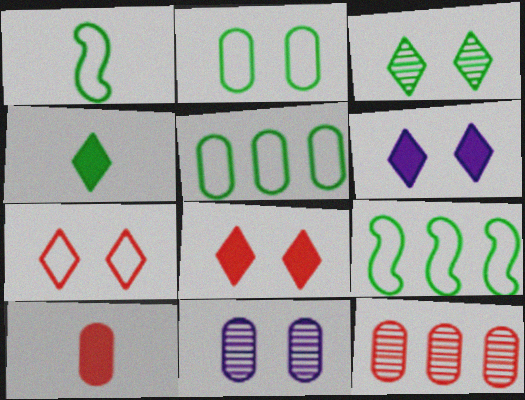[[1, 6, 12], 
[3, 6, 7], 
[5, 10, 11]]